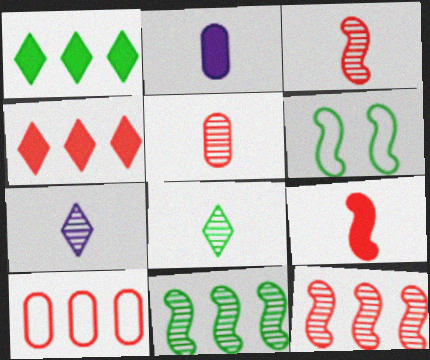[[4, 10, 12]]